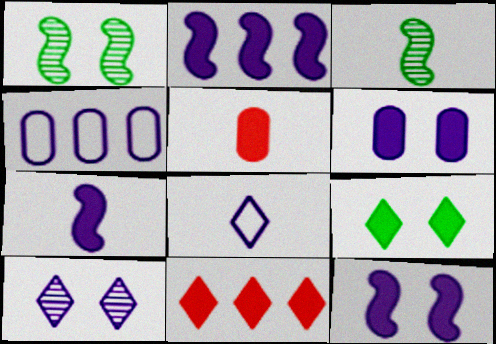[[2, 5, 9], 
[2, 7, 12], 
[3, 5, 8], 
[4, 7, 10]]